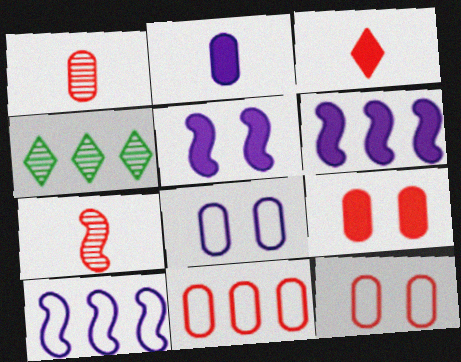[[1, 9, 11], 
[4, 6, 11]]